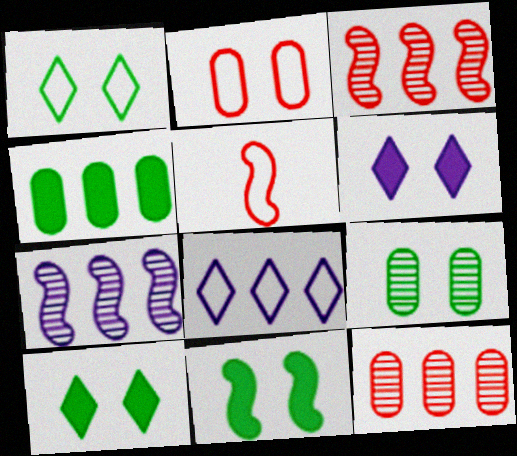[[1, 9, 11], 
[3, 4, 8], 
[5, 7, 11]]